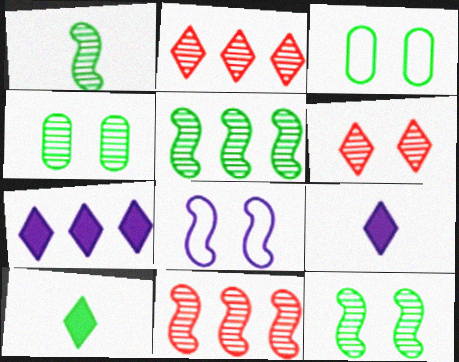[[1, 5, 12], 
[3, 5, 10], 
[3, 9, 11]]